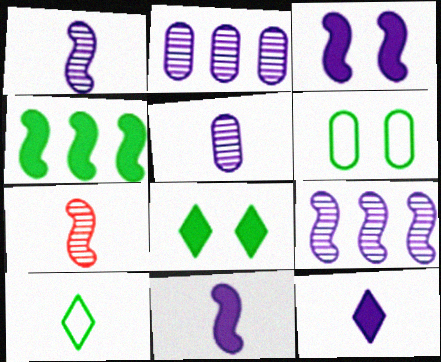[]